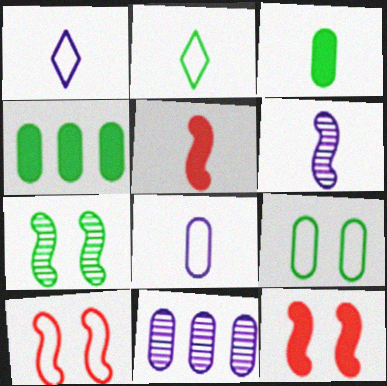[[2, 4, 7], 
[2, 11, 12]]